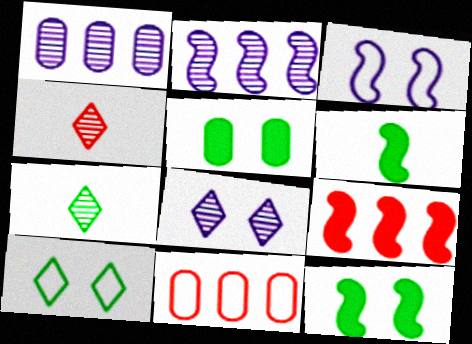[[6, 8, 11]]